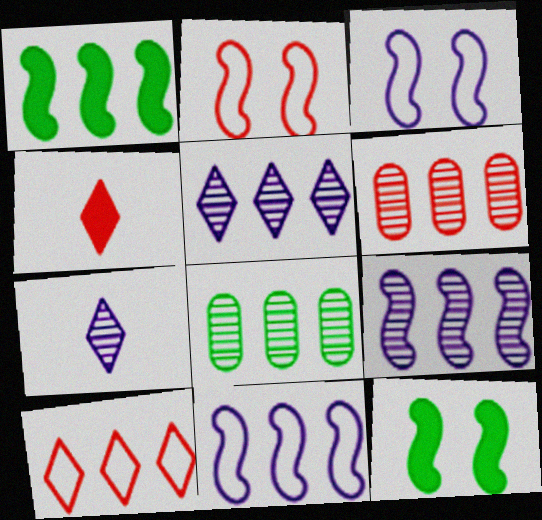[[2, 4, 6], 
[3, 4, 8]]